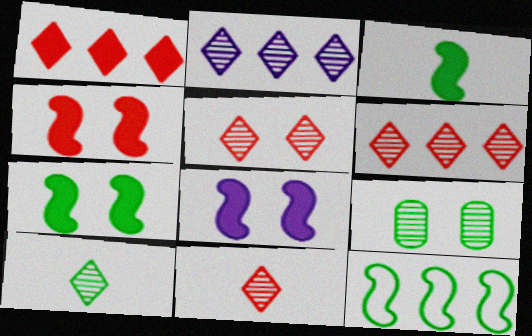[[2, 5, 10], 
[4, 7, 8], 
[5, 6, 11]]